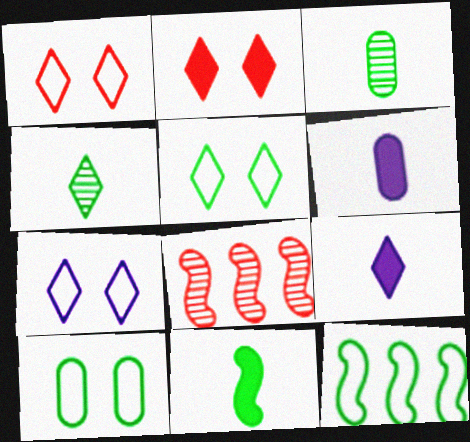[[1, 5, 7], 
[5, 6, 8], 
[8, 9, 10]]